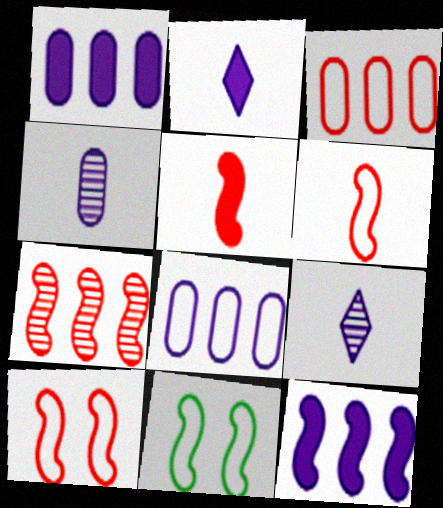[[5, 7, 10]]